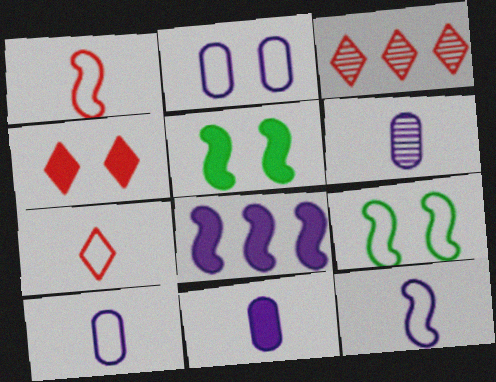[[3, 4, 7], 
[3, 5, 10], 
[3, 9, 11], 
[6, 10, 11]]